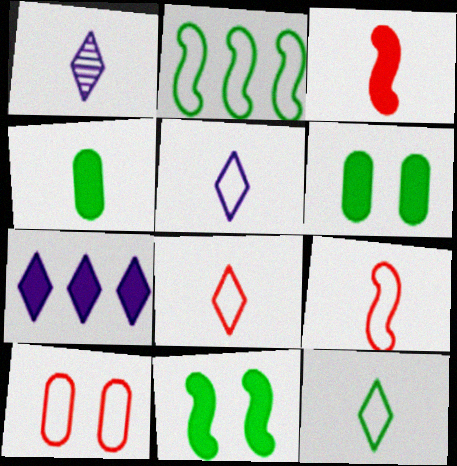[[1, 4, 9], 
[2, 5, 10], 
[3, 6, 7], 
[5, 8, 12]]